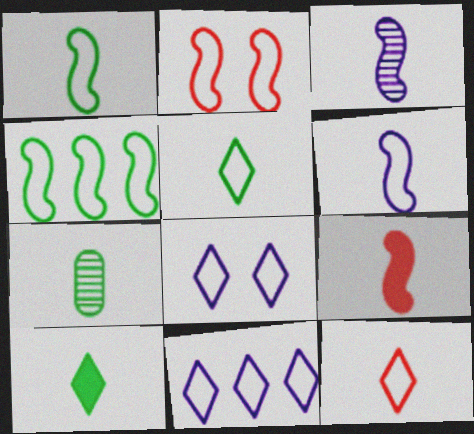[[1, 3, 9], 
[1, 7, 10], 
[2, 4, 6]]